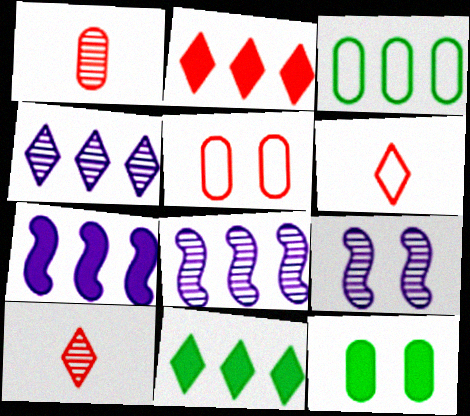[[2, 3, 8], 
[6, 8, 12]]